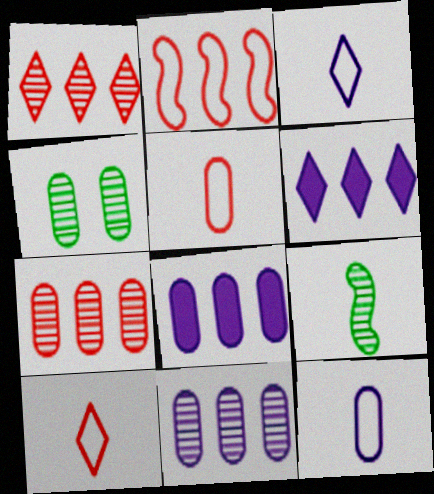[[4, 5, 8]]